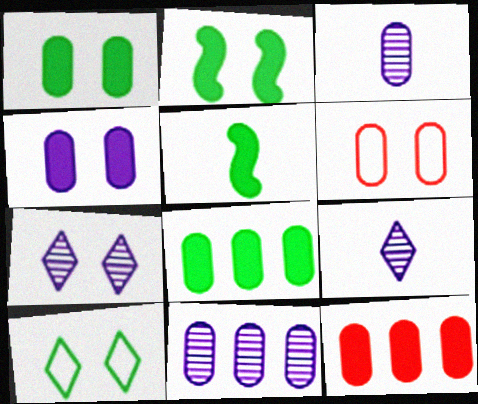[[2, 6, 7], 
[3, 6, 8]]